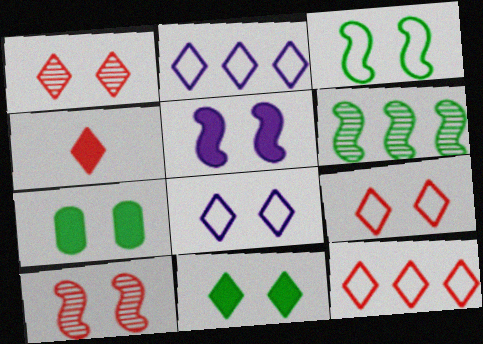[[1, 4, 12], 
[1, 8, 11], 
[3, 5, 10], 
[7, 8, 10]]